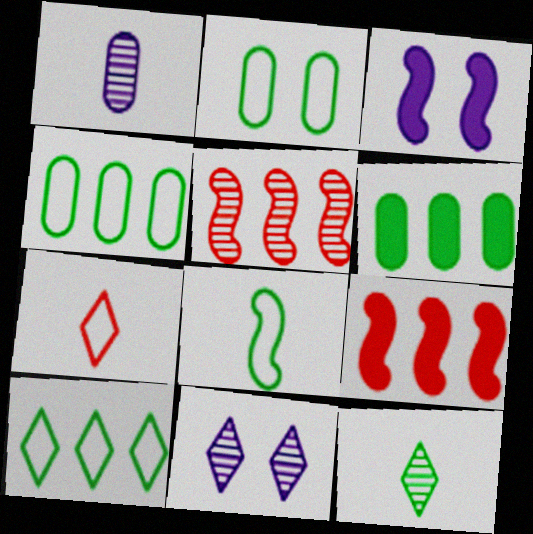[[2, 8, 10], 
[3, 5, 8]]